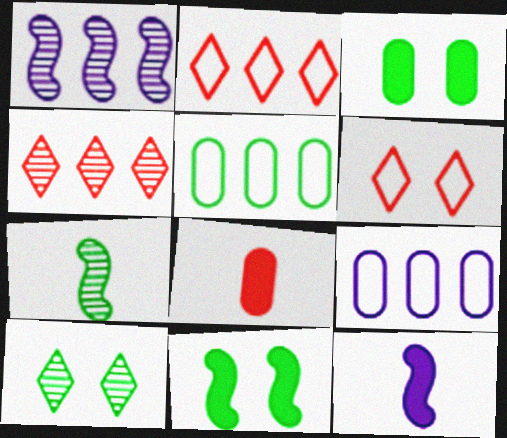[]